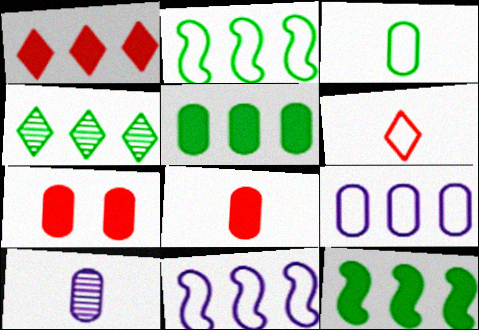[[2, 4, 5], 
[3, 8, 10]]